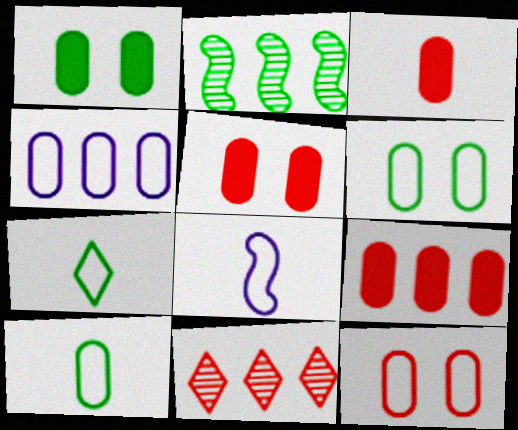[[1, 2, 7], 
[1, 8, 11], 
[3, 5, 9], 
[4, 10, 12]]